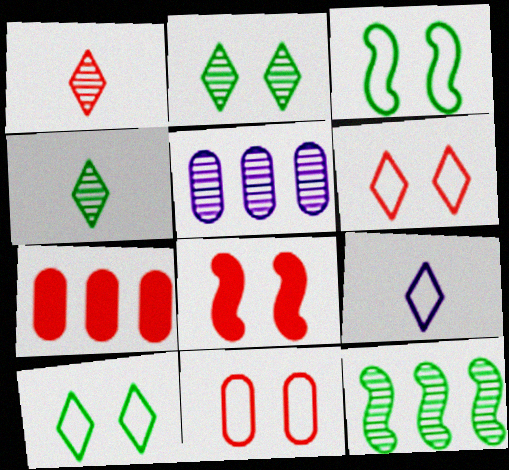[]